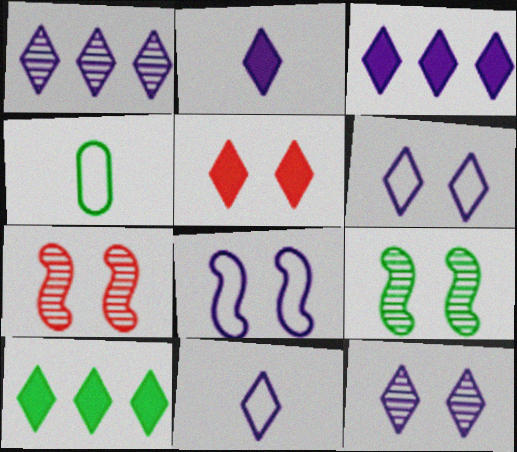[[1, 2, 6], 
[2, 5, 10], 
[3, 4, 7], 
[3, 11, 12], 
[4, 9, 10]]